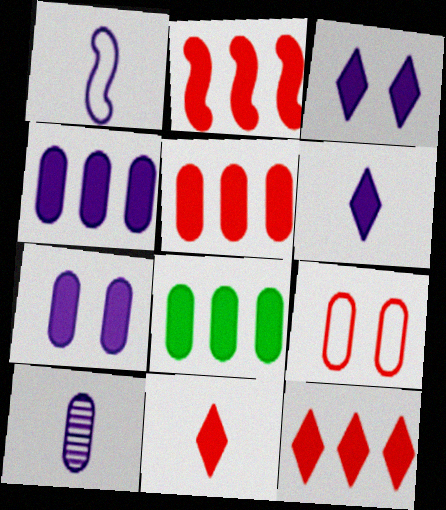[[1, 6, 10], 
[2, 5, 12], 
[4, 5, 8], 
[8, 9, 10]]